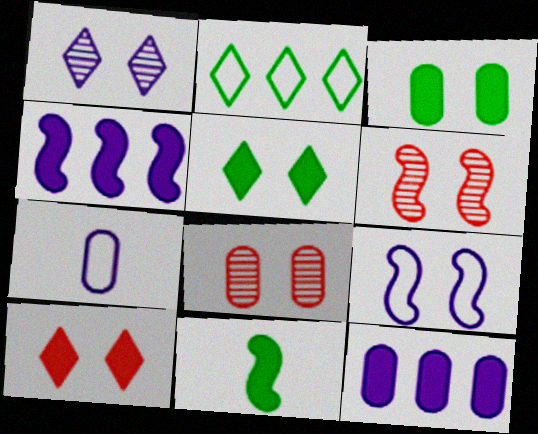[[1, 4, 7], 
[5, 8, 9], 
[10, 11, 12]]